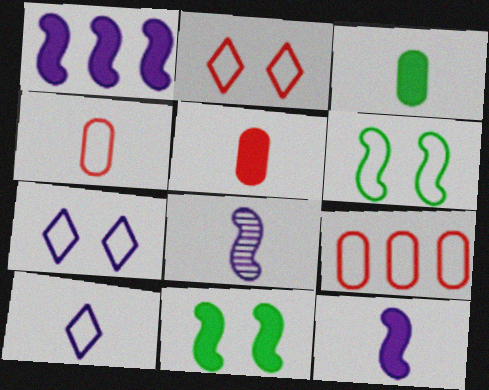[[6, 9, 10]]